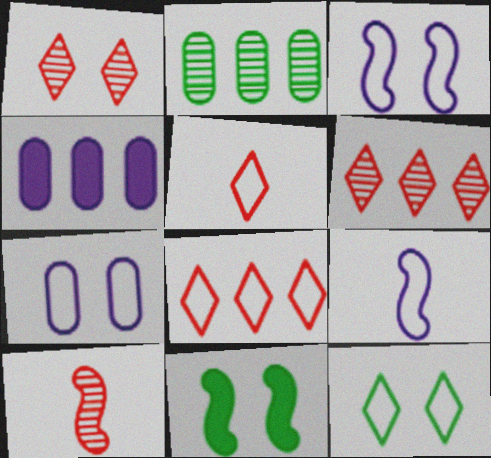[[1, 7, 11], 
[4, 10, 12]]